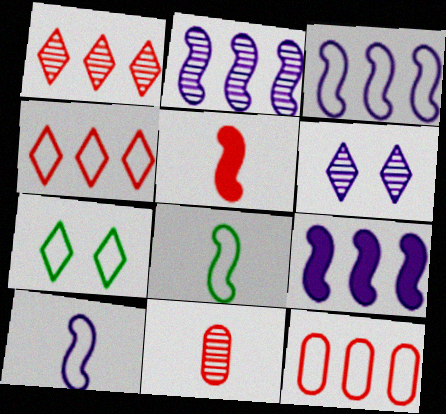[[2, 3, 9], 
[7, 9, 11], 
[7, 10, 12]]